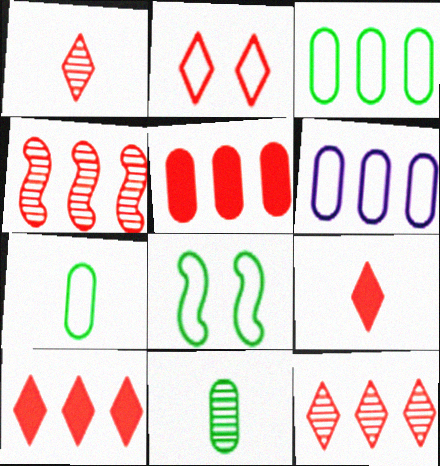[[1, 2, 10], 
[2, 9, 12]]